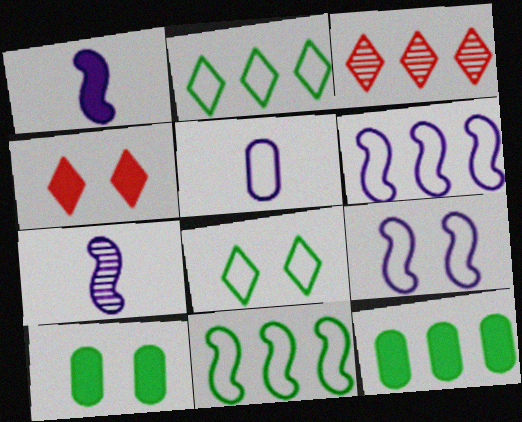[[1, 4, 12], 
[3, 6, 12]]